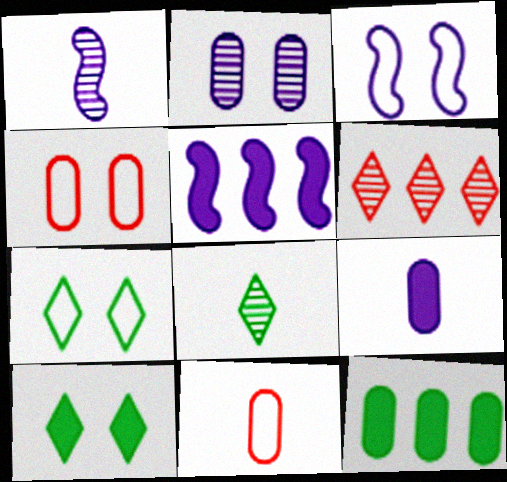[[1, 3, 5], 
[2, 11, 12], 
[3, 4, 7], 
[4, 5, 8]]